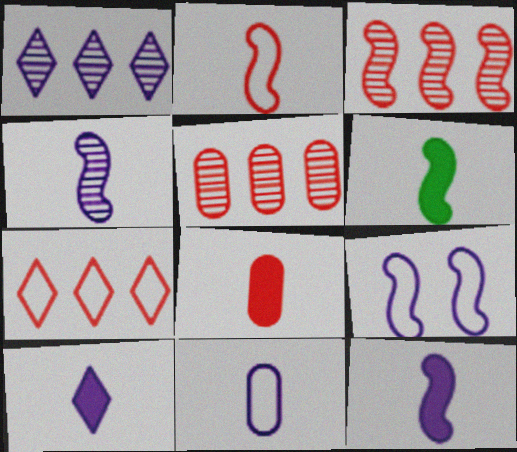[[2, 4, 6], 
[3, 6, 9], 
[4, 10, 11], 
[6, 8, 10]]